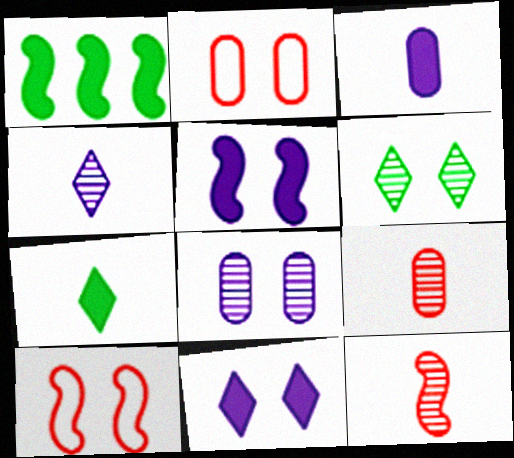[[1, 2, 4], 
[2, 5, 6]]